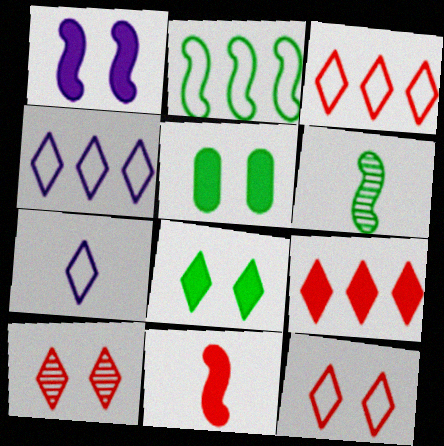[]